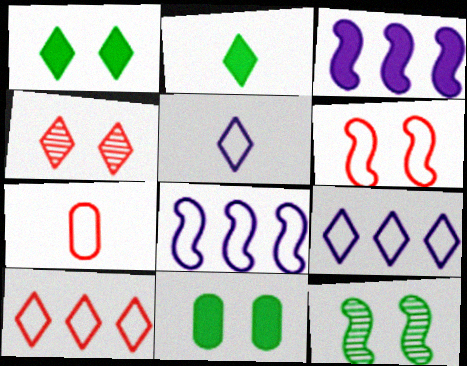[[2, 4, 9], 
[6, 7, 10]]